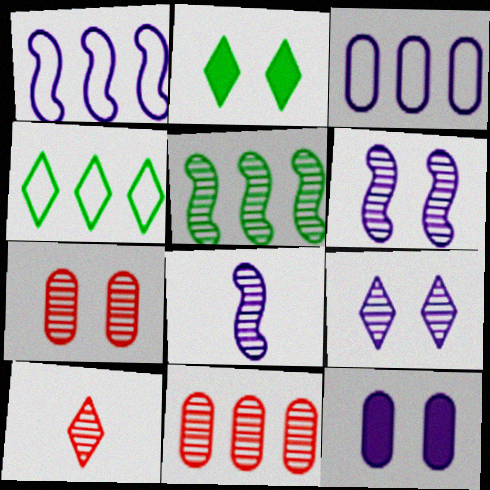[]